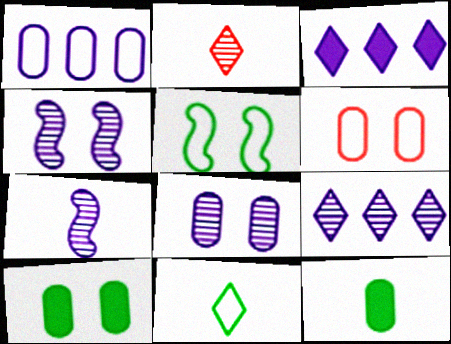[[6, 8, 10], 
[7, 8, 9]]